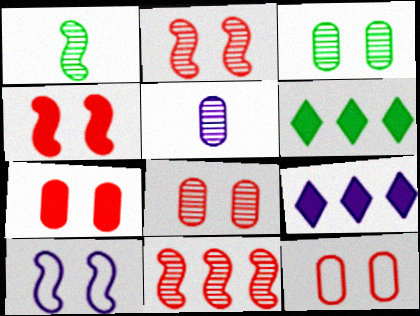[[1, 9, 12], 
[5, 9, 10], 
[7, 8, 12]]